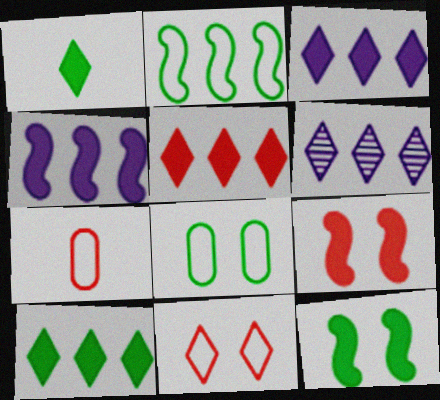[[1, 6, 11], 
[3, 5, 10], 
[6, 7, 12]]